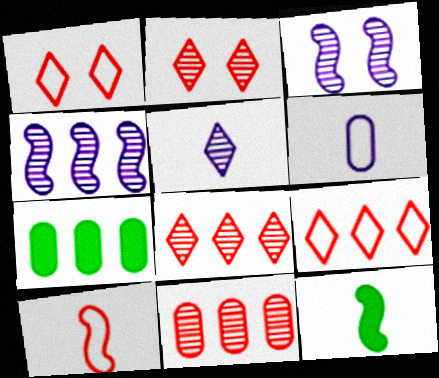[[4, 7, 9]]